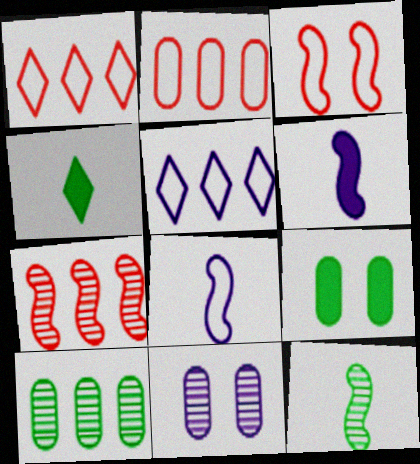[[5, 6, 11]]